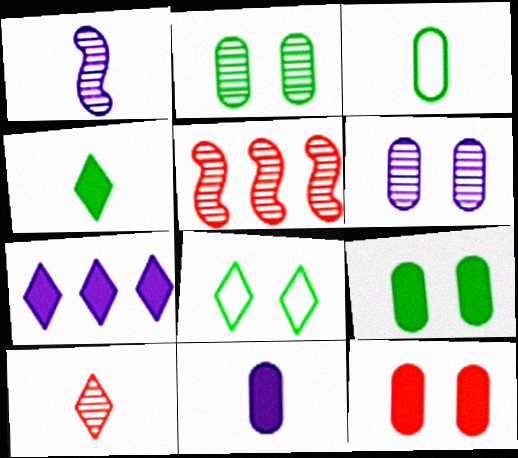[[5, 8, 11], 
[7, 8, 10]]